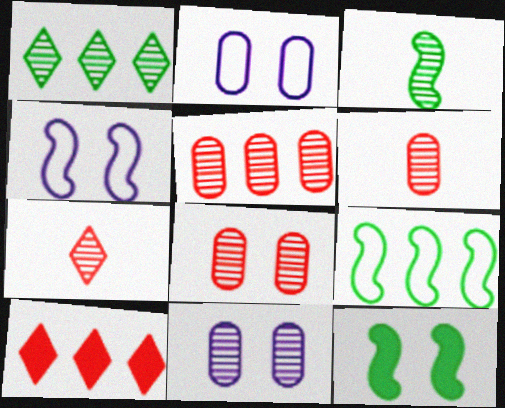[[2, 3, 10], 
[3, 9, 12], 
[5, 6, 8]]